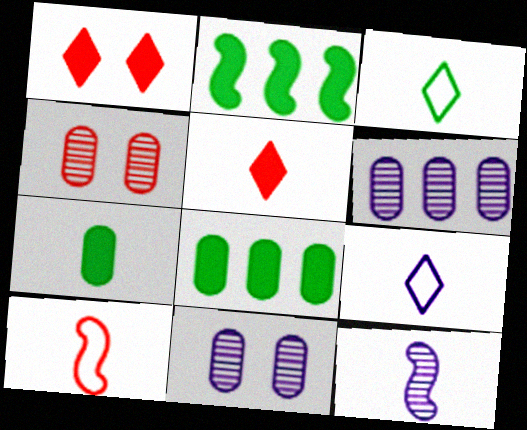[[2, 4, 9]]